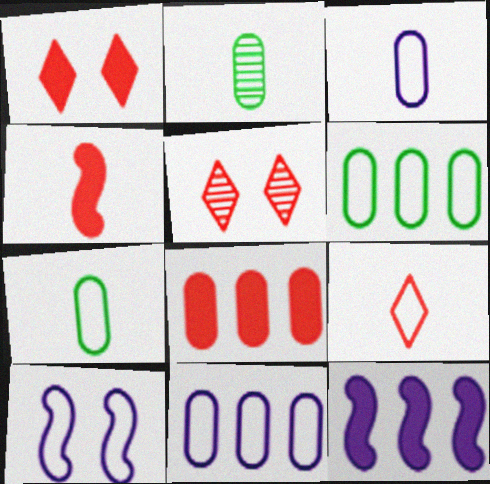[[1, 4, 8], 
[5, 7, 12], 
[6, 9, 10]]